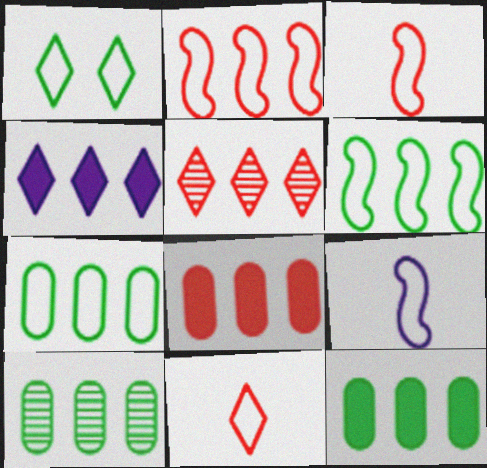[[2, 4, 10], 
[2, 5, 8], 
[7, 10, 12]]